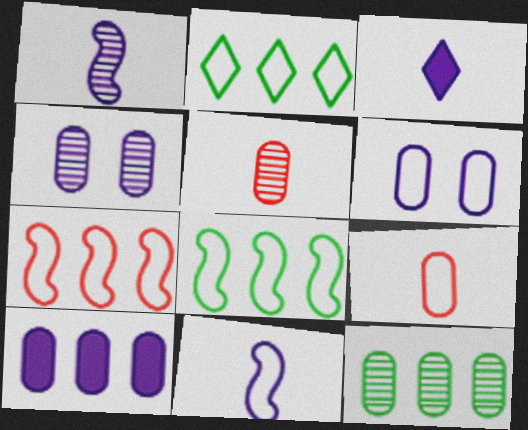[[4, 5, 12]]